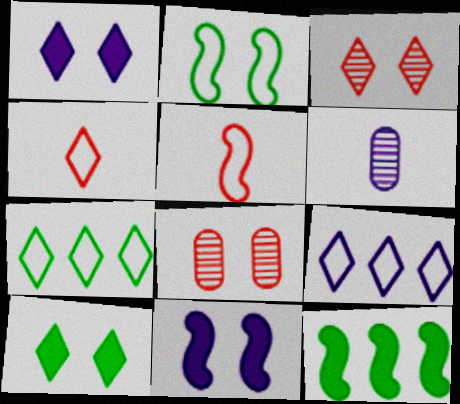[[1, 2, 8], 
[6, 9, 11]]